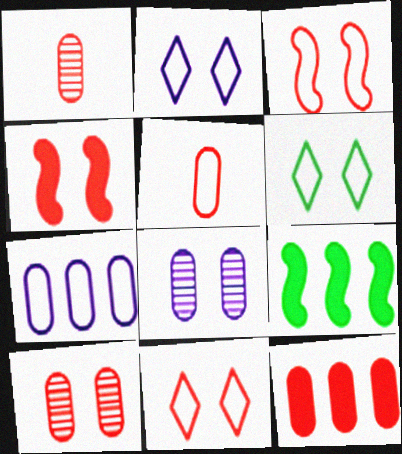[[1, 2, 9], 
[2, 6, 11], 
[4, 6, 8], 
[4, 10, 11], 
[5, 10, 12]]